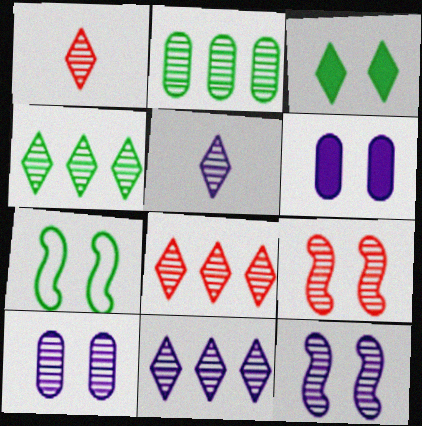[[1, 2, 12], 
[2, 5, 9], 
[4, 8, 11]]